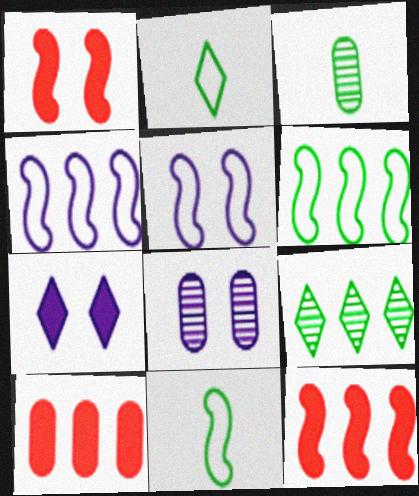[[2, 8, 12], 
[4, 9, 10], 
[5, 7, 8]]